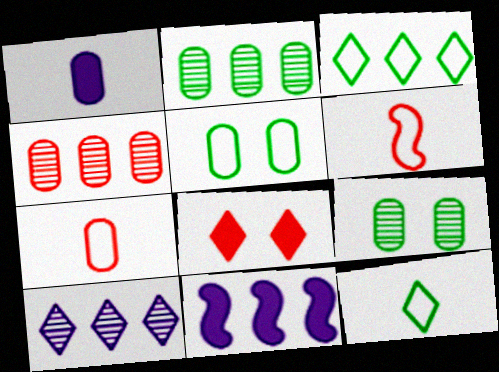[[1, 4, 5], 
[3, 4, 11], 
[4, 6, 8], 
[8, 10, 12]]